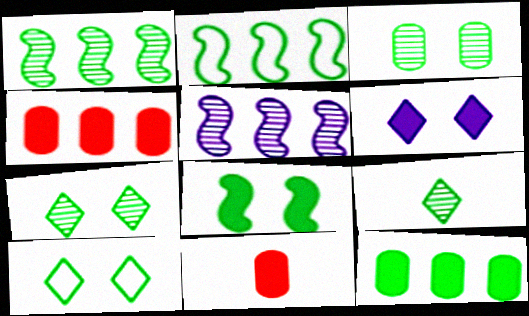[[1, 3, 9], 
[3, 8, 10], 
[5, 10, 11]]